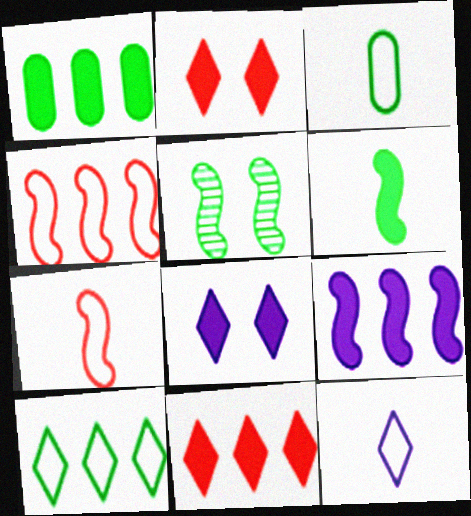[[1, 9, 11], 
[3, 7, 12], 
[5, 7, 9]]